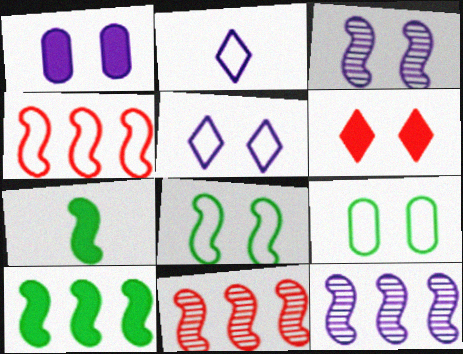[[1, 2, 12], 
[1, 3, 5], 
[2, 4, 9], 
[3, 4, 7], 
[3, 6, 9], 
[4, 10, 12]]